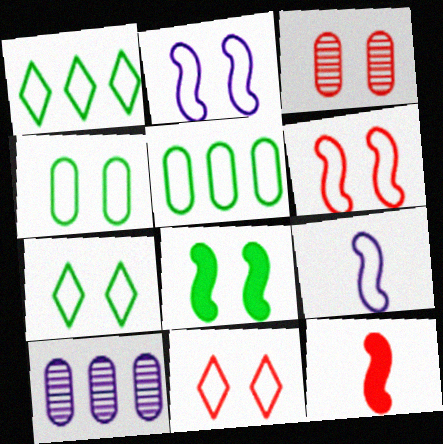[[2, 4, 11], 
[5, 9, 11], 
[7, 10, 12]]